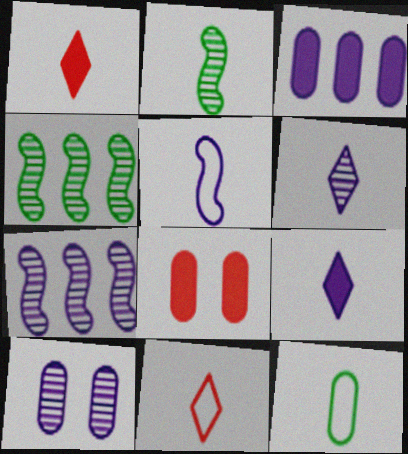[[5, 11, 12], 
[6, 7, 10]]